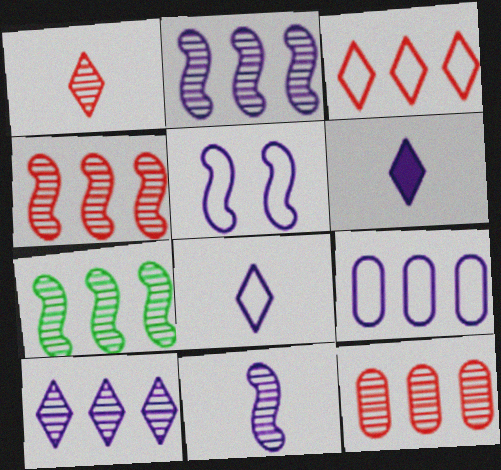[[2, 4, 7], 
[5, 8, 9], 
[7, 10, 12]]